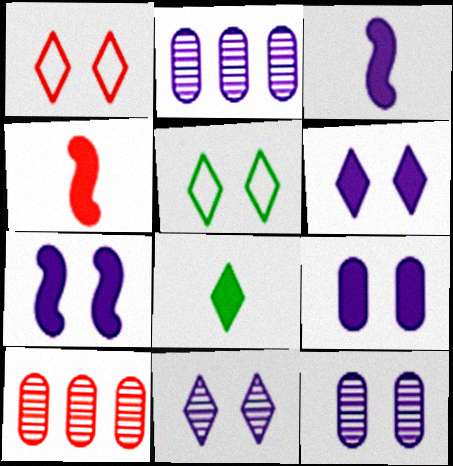[[1, 4, 10], 
[2, 4, 5], 
[3, 5, 10], 
[6, 7, 9]]